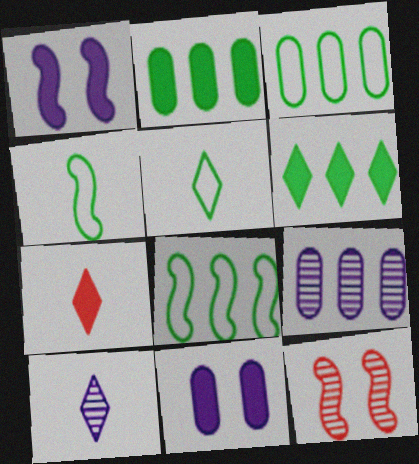[[1, 2, 7], 
[5, 7, 10]]